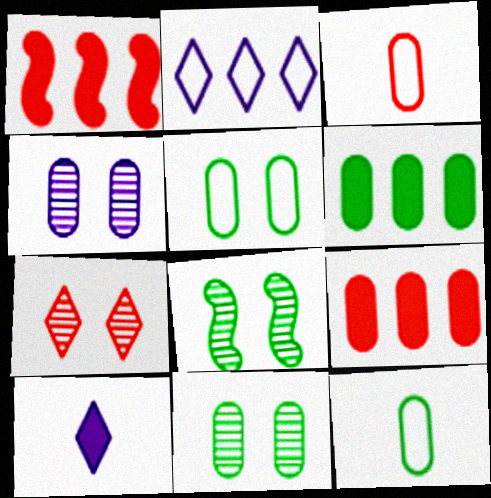[[1, 3, 7], 
[3, 4, 6], 
[4, 7, 8], 
[4, 9, 12], 
[6, 11, 12]]